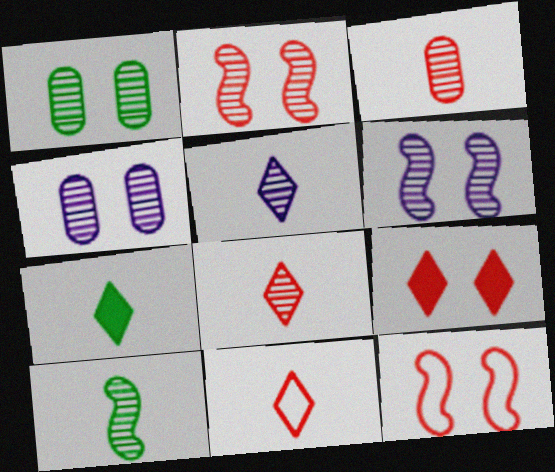[[3, 5, 10], 
[5, 7, 11]]